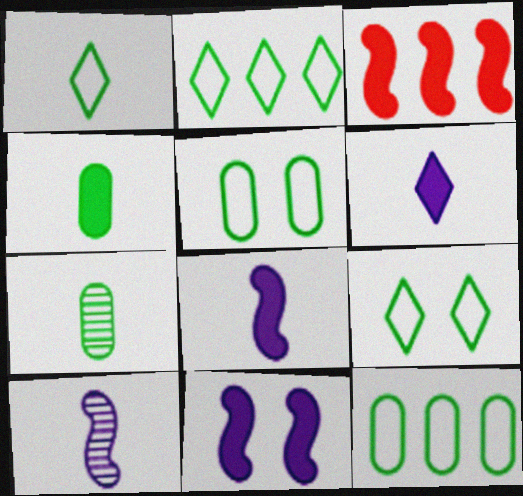[[1, 2, 9]]